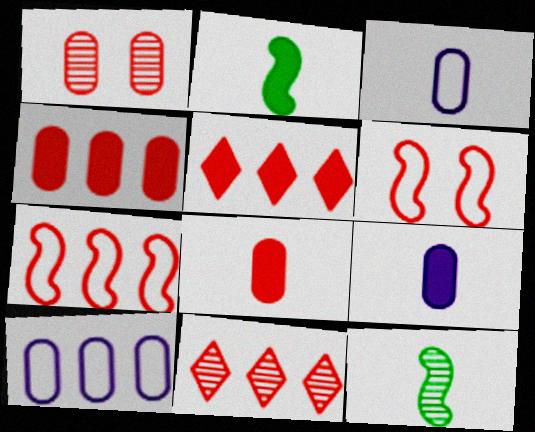[[4, 7, 11], 
[6, 8, 11]]